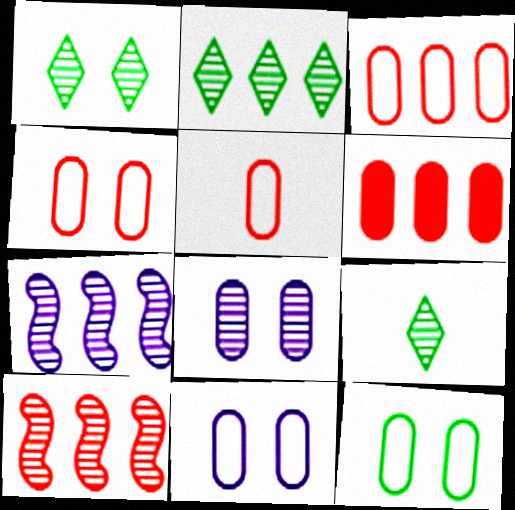[[1, 2, 9], 
[3, 4, 5], 
[4, 11, 12], 
[8, 9, 10]]